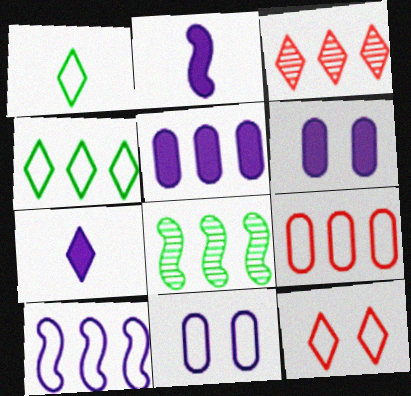[[4, 9, 10]]